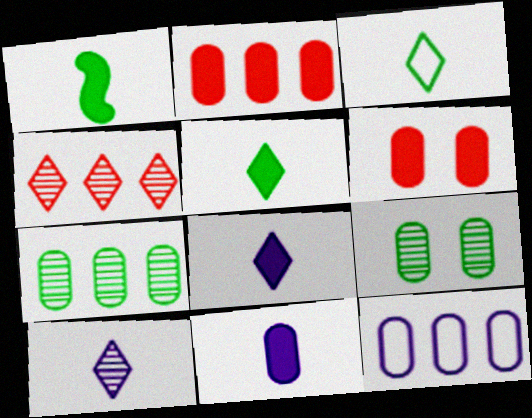[[2, 7, 12]]